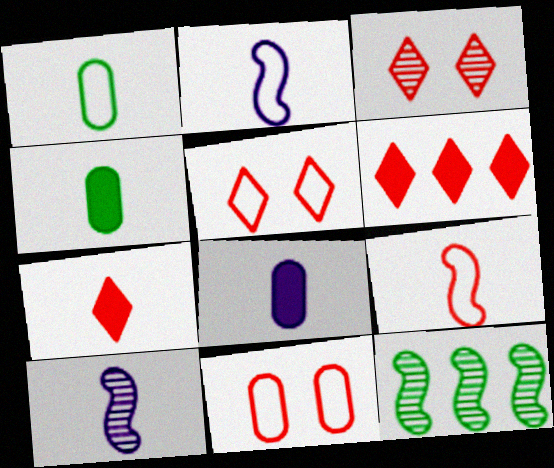[[1, 7, 10], 
[5, 8, 12]]